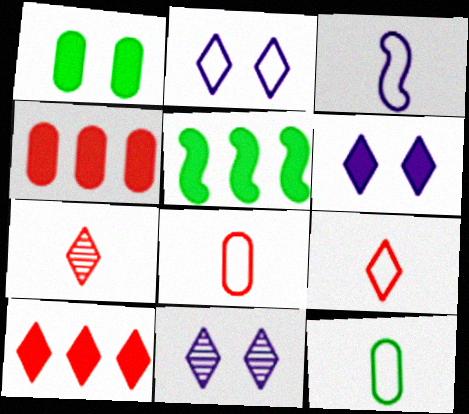[[2, 6, 11], 
[3, 9, 12], 
[5, 8, 11]]